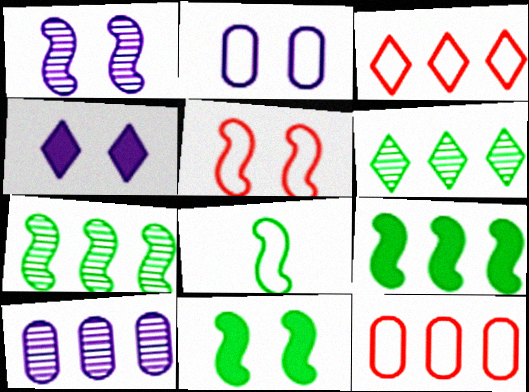[[1, 2, 4], 
[1, 5, 11], 
[2, 3, 8], 
[3, 9, 10], 
[7, 8, 11]]